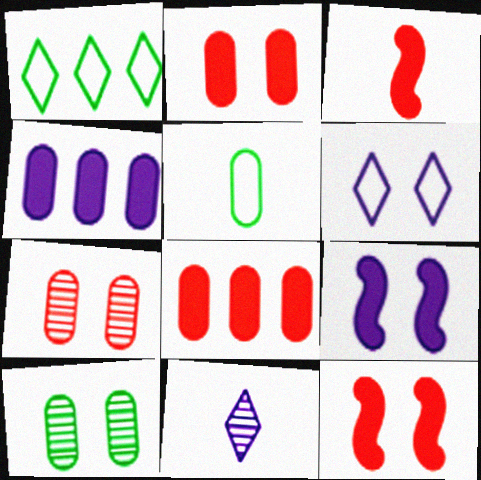[[3, 5, 11], 
[4, 5, 7], 
[6, 10, 12]]